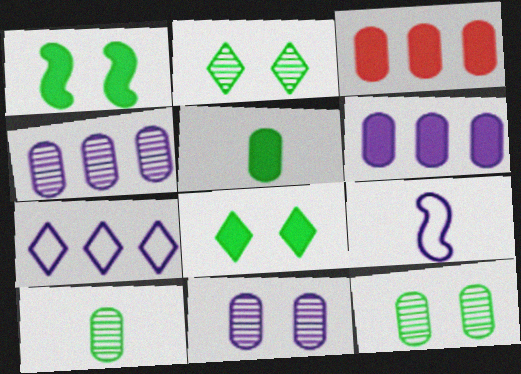[[2, 3, 9]]